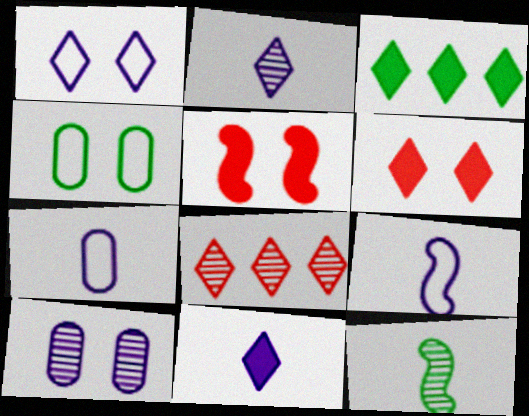[[3, 4, 12], 
[3, 6, 11], 
[8, 10, 12]]